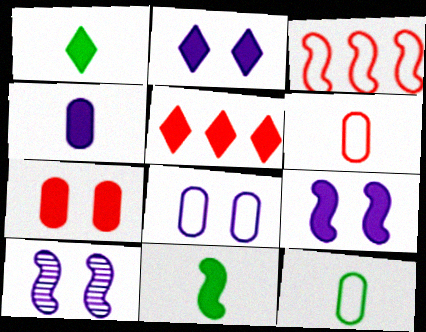[[1, 2, 5], 
[2, 8, 10], 
[3, 10, 11], 
[5, 10, 12]]